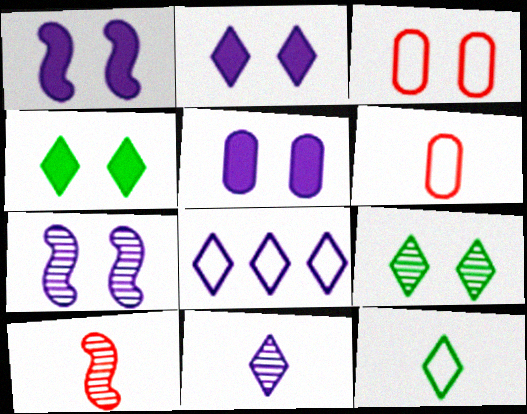[[1, 2, 5], 
[1, 3, 9], 
[2, 8, 11], 
[3, 4, 7]]